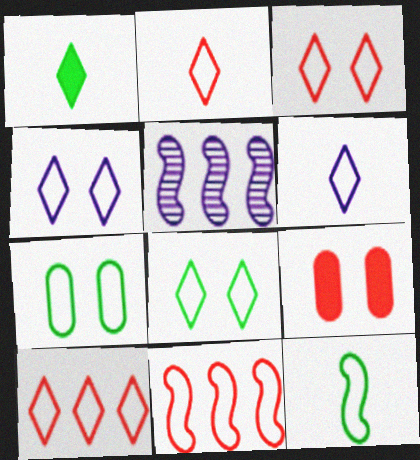[[2, 3, 10], 
[3, 4, 8], 
[6, 7, 11], 
[6, 8, 10]]